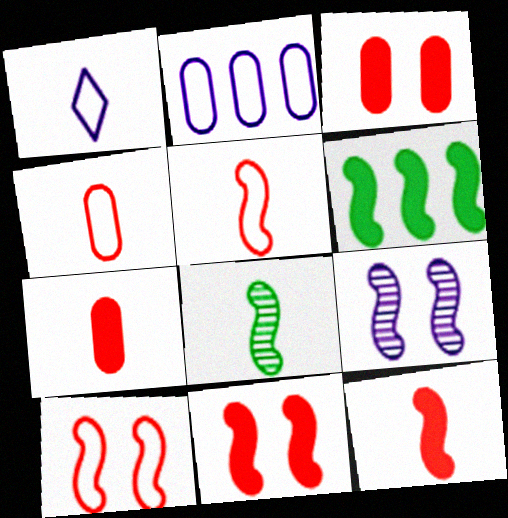[[1, 7, 8], 
[5, 6, 9]]